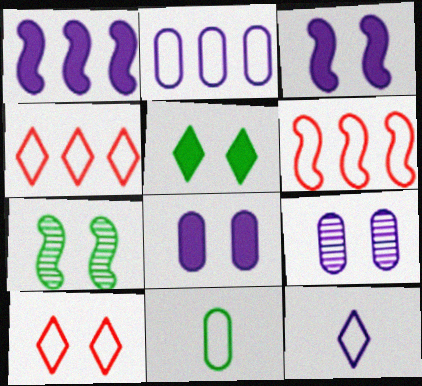[[1, 9, 12], 
[7, 8, 10]]